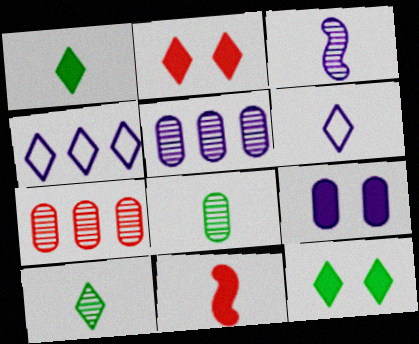[[2, 4, 10], 
[3, 4, 9], 
[6, 8, 11]]